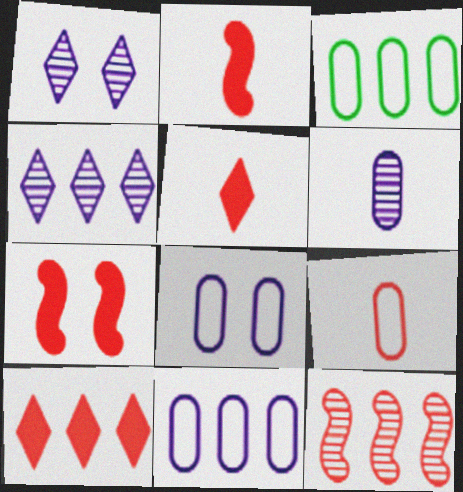[[1, 2, 3], 
[3, 8, 9]]